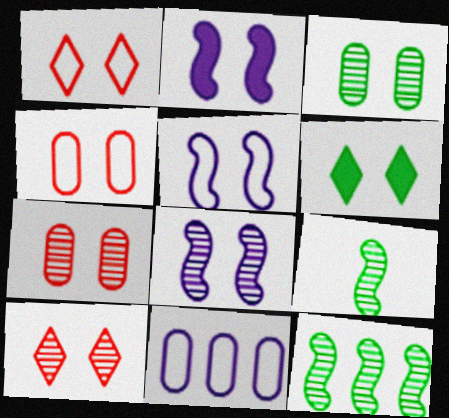[[1, 2, 3], 
[2, 5, 8], 
[3, 8, 10], 
[4, 6, 8], 
[5, 6, 7]]